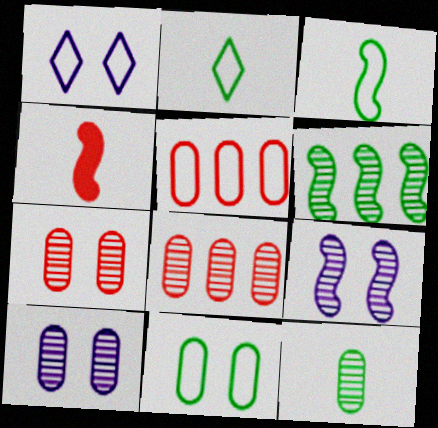[[1, 3, 5], 
[8, 10, 12]]